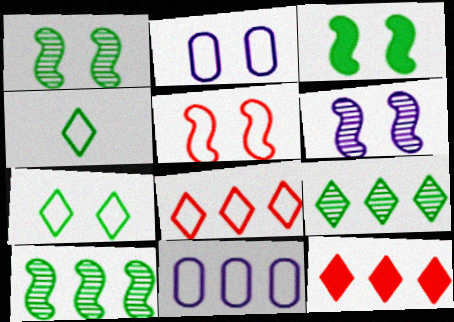[[2, 5, 7], 
[3, 5, 6], 
[4, 5, 11], 
[10, 11, 12]]